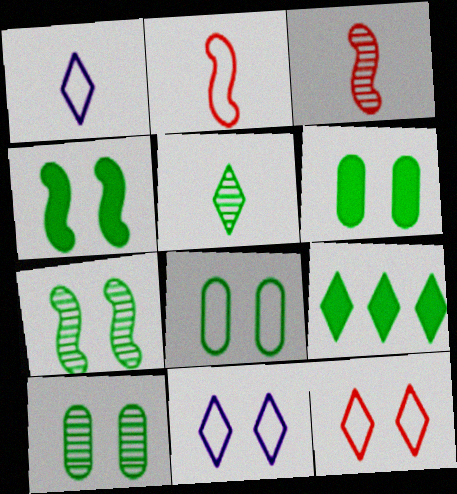[[6, 8, 10]]